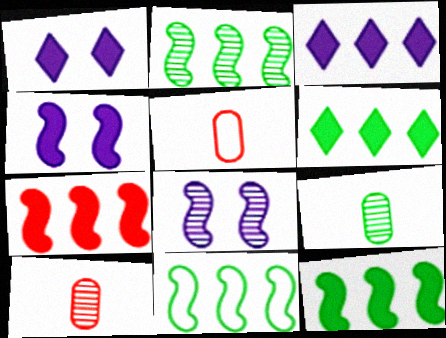[[1, 2, 5], 
[1, 10, 11], 
[2, 11, 12], 
[5, 6, 8]]